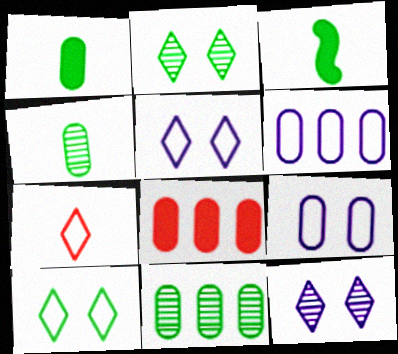[[3, 10, 11], 
[4, 8, 9], 
[6, 8, 11]]